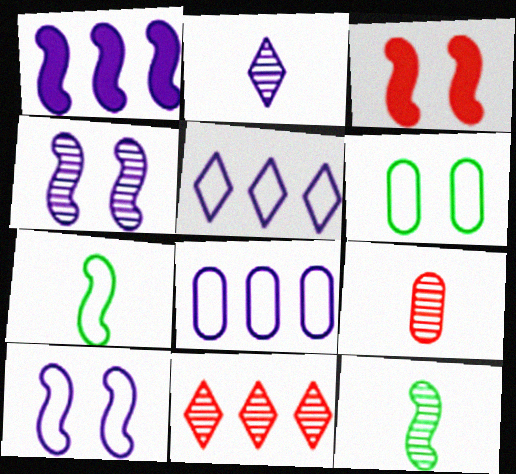[[2, 9, 12]]